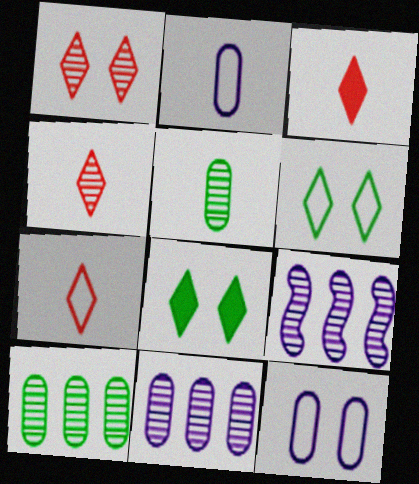[[1, 5, 9], 
[3, 4, 7]]